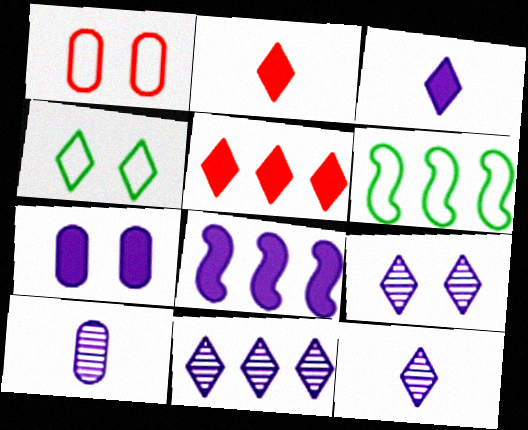[[2, 4, 11], 
[3, 7, 8], 
[4, 5, 12], 
[9, 11, 12]]